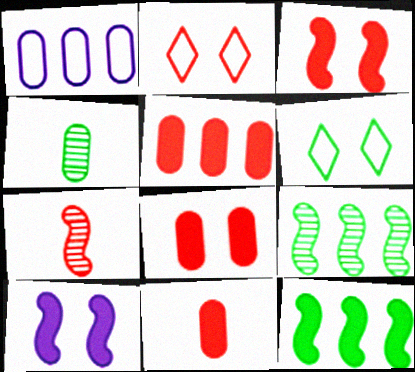[[1, 4, 8], 
[2, 5, 7], 
[4, 6, 12], 
[5, 8, 11]]